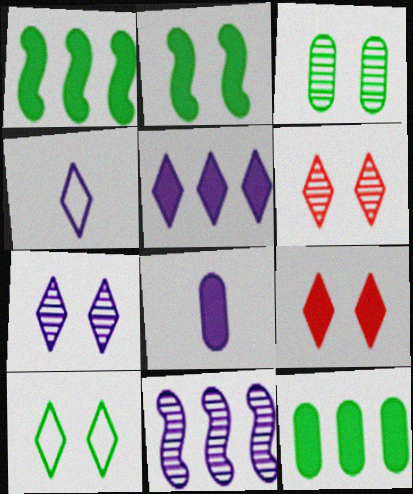[[1, 8, 9], 
[2, 3, 10], 
[4, 5, 7], 
[7, 9, 10]]